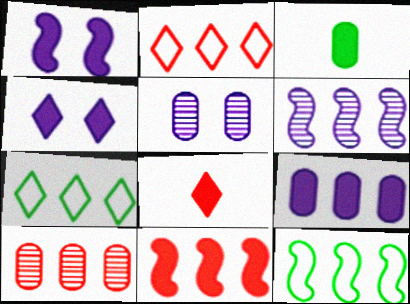[[2, 10, 11], 
[3, 4, 11], 
[5, 8, 12], 
[6, 11, 12]]